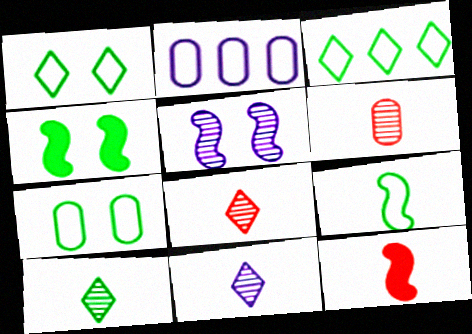[[2, 4, 8], 
[3, 7, 9], 
[8, 10, 11]]